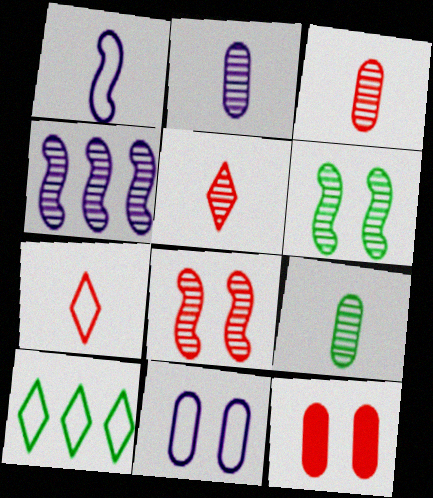[[2, 3, 9]]